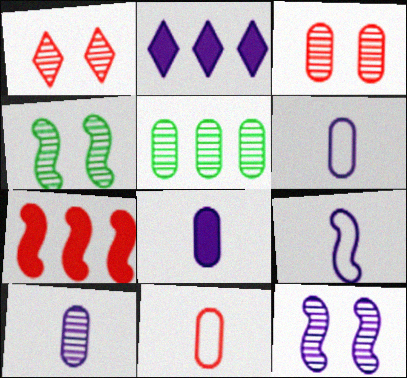[[1, 7, 11], 
[2, 4, 11], 
[2, 6, 12], 
[3, 5, 10], 
[4, 7, 9], 
[6, 8, 10]]